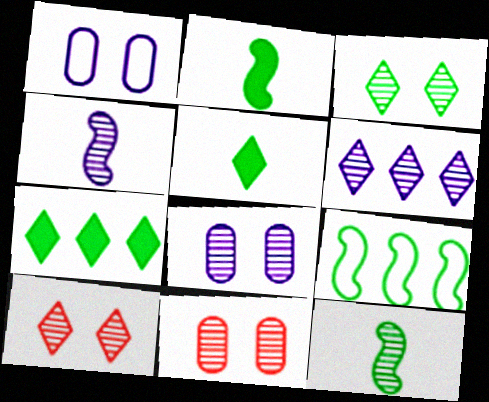[[4, 6, 8], 
[6, 11, 12]]